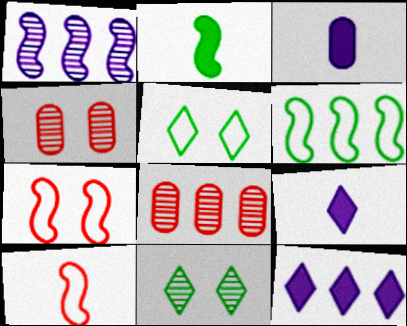[[1, 2, 7], 
[4, 6, 9], 
[6, 8, 12]]